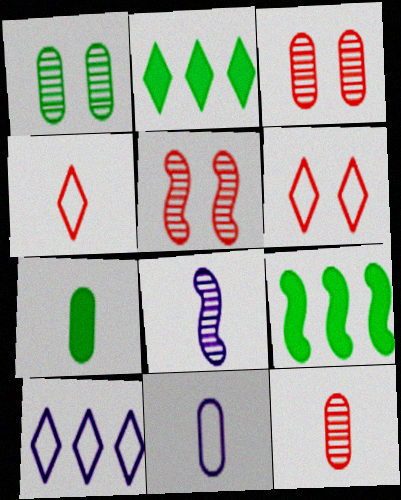[[2, 5, 11], 
[4, 7, 8], 
[5, 7, 10], 
[7, 11, 12]]